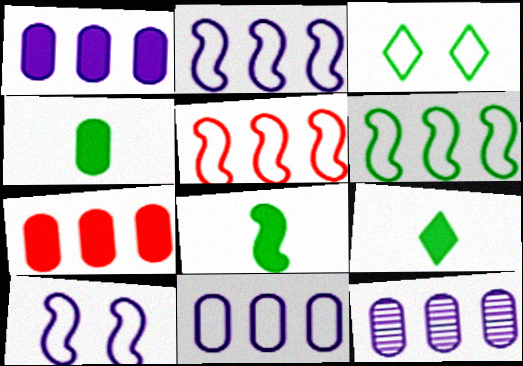[[1, 11, 12], 
[2, 5, 6], 
[4, 8, 9]]